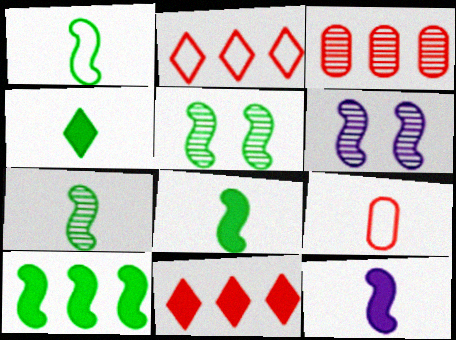[[1, 5, 10], 
[1, 7, 8]]